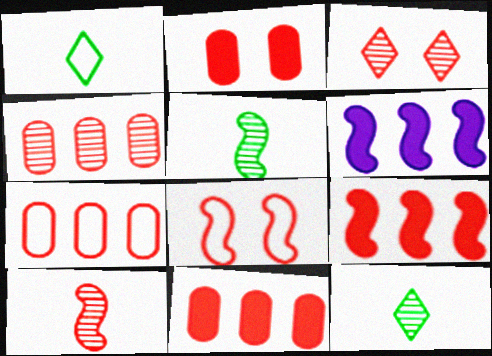[[2, 3, 8], 
[3, 4, 10], 
[4, 7, 11], 
[5, 6, 8], 
[8, 9, 10]]